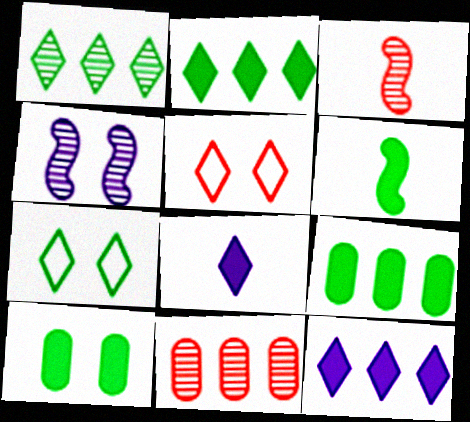[[1, 5, 8], 
[2, 6, 10], 
[4, 5, 10]]